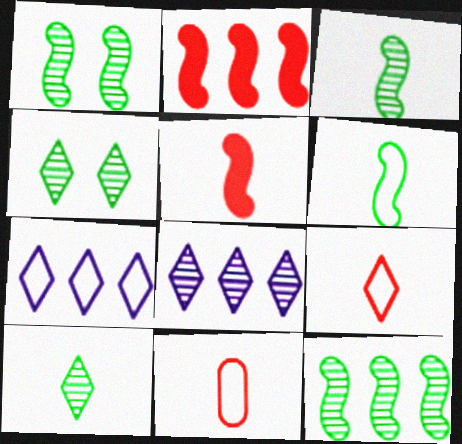[[1, 3, 12]]